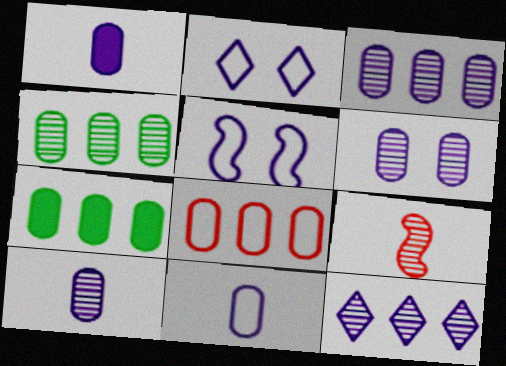[[1, 5, 12], 
[1, 10, 11], 
[2, 7, 9], 
[3, 6, 10], 
[3, 7, 8]]